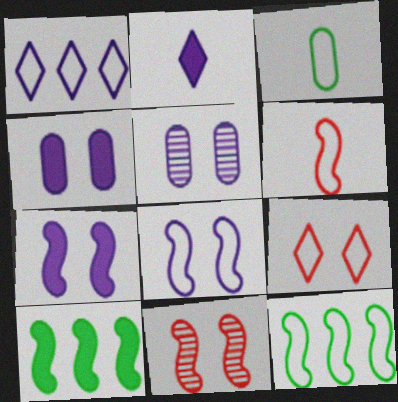[[6, 8, 12]]